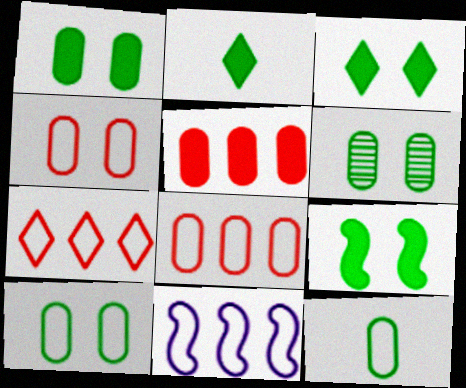[[1, 3, 9], 
[1, 6, 10]]